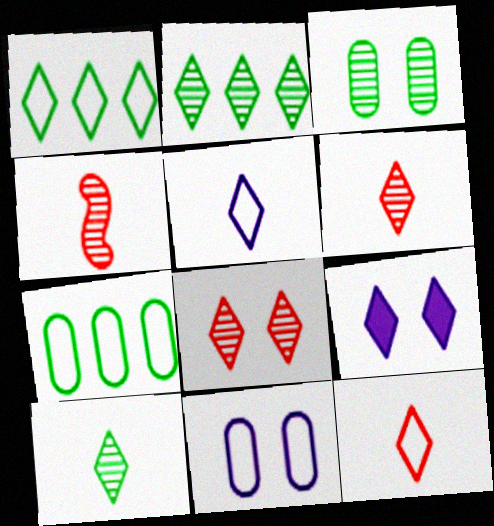[[1, 6, 9], 
[2, 9, 12], 
[4, 7, 9]]